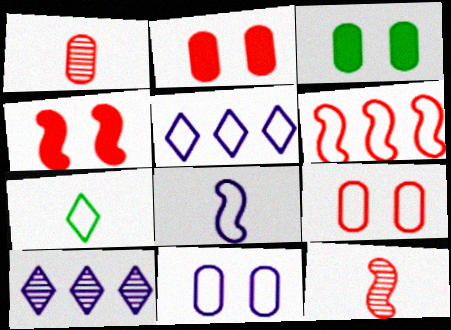[[3, 5, 12], 
[4, 6, 12], 
[5, 8, 11], 
[6, 7, 11]]